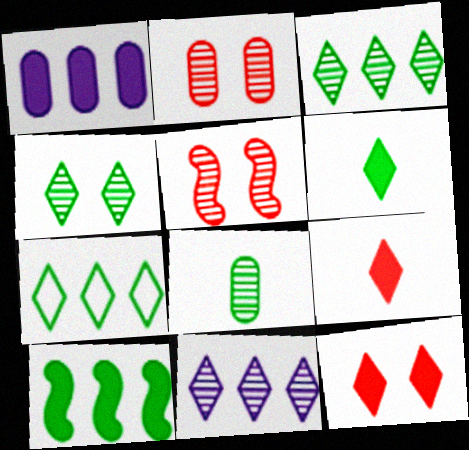[[4, 6, 7], 
[5, 8, 11]]